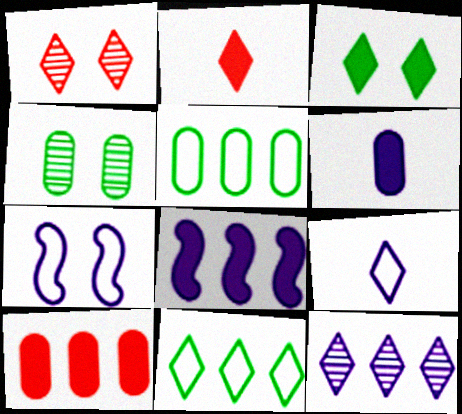[[6, 7, 12]]